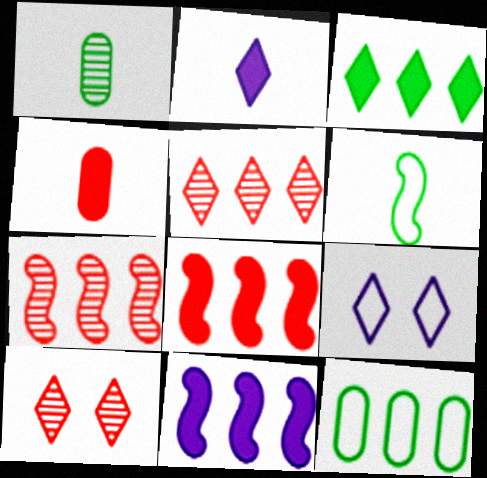[[1, 8, 9], 
[5, 11, 12]]